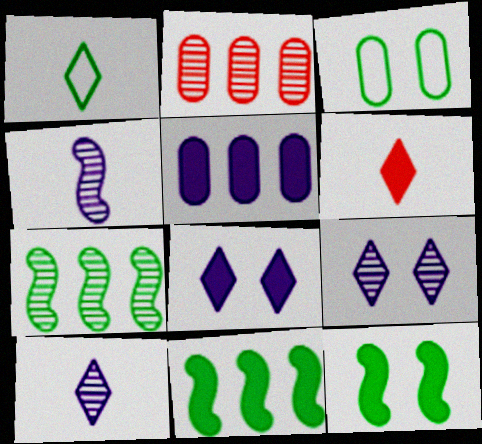[[1, 6, 10], 
[5, 6, 12]]